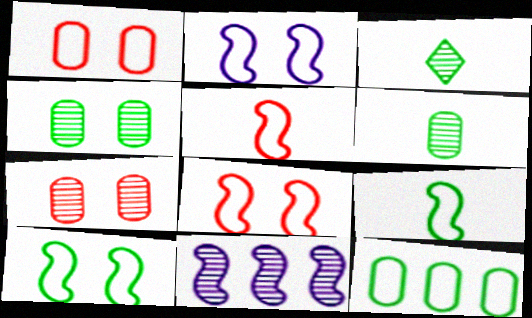[[2, 8, 10], 
[3, 7, 11]]